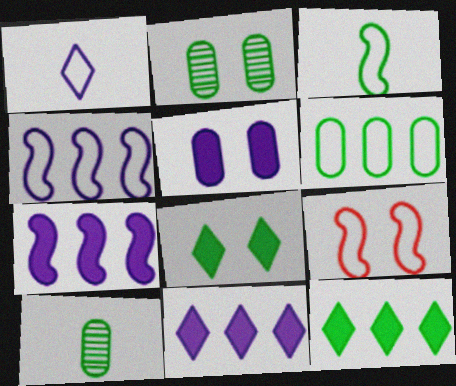[[1, 6, 9], 
[2, 3, 12], 
[3, 4, 9], 
[9, 10, 11]]